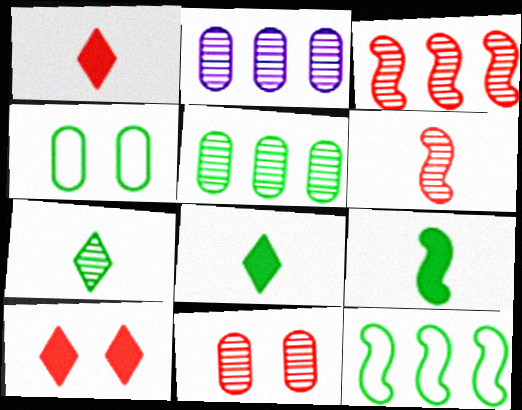[]